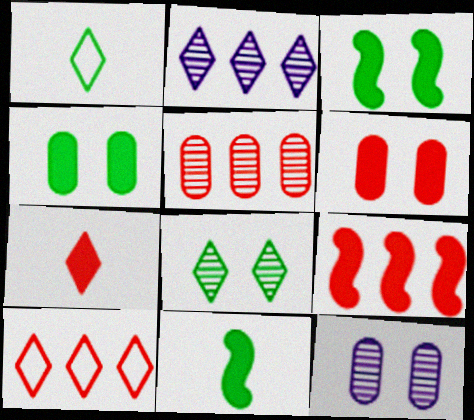[[1, 9, 12], 
[5, 9, 10], 
[6, 7, 9], 
[10, 11, 12]]